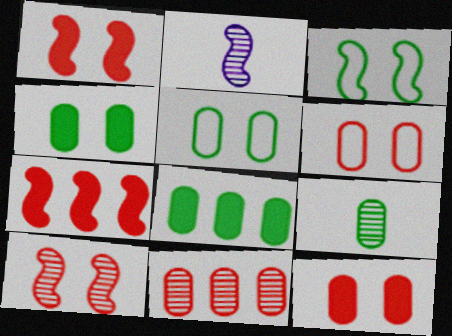[[2, 3, 7], 
[5, 8, 9]]